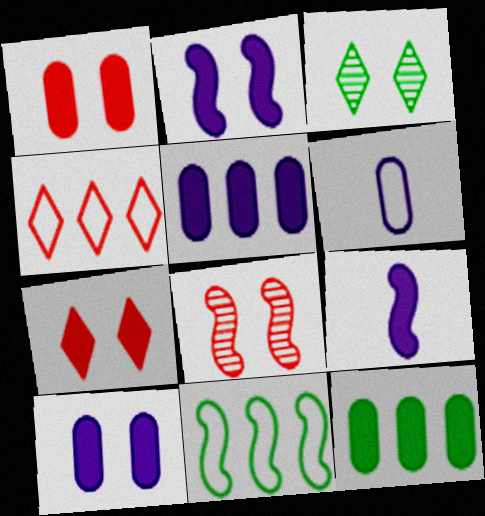[[7, 9, 12], 
[8, 9, 11]]